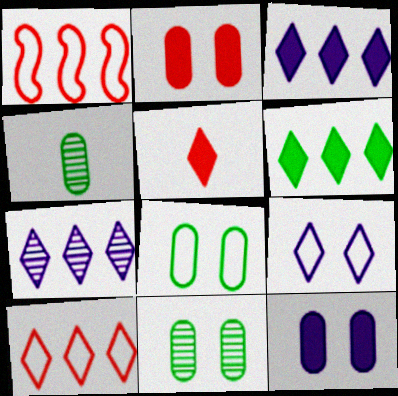[[6, 7, 10]]